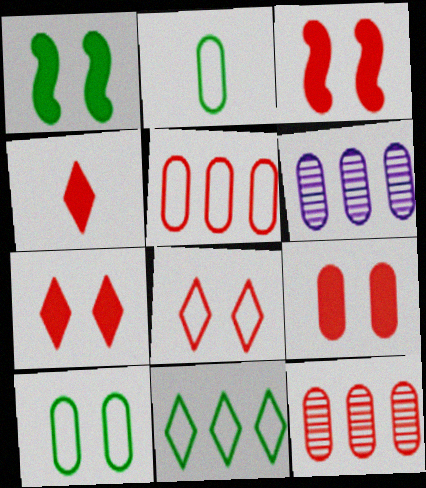[[2, 6, 9], 
[3, 7, 9]]